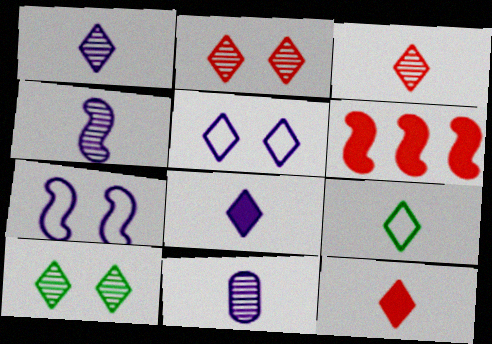[[1, 4, 11], 
[1, 9, 12], 
[3, 8, 9]]